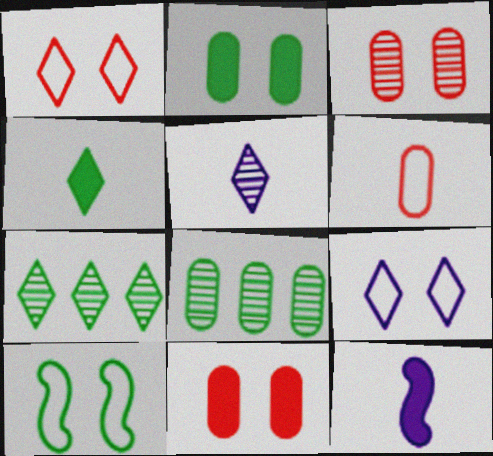[[1, 8, 12], 
[4, 8, 10]]